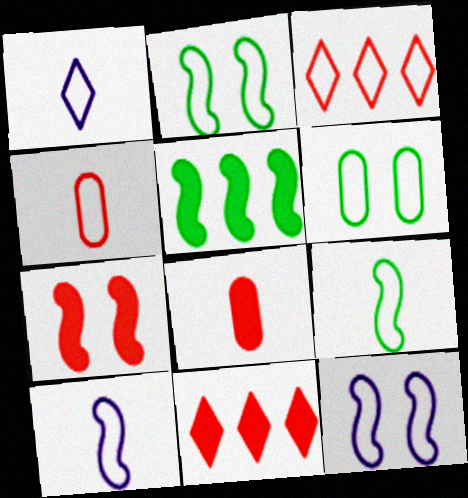[[1, 4, 9], 
[3, 6, 10], 
[7, 8, 11]]